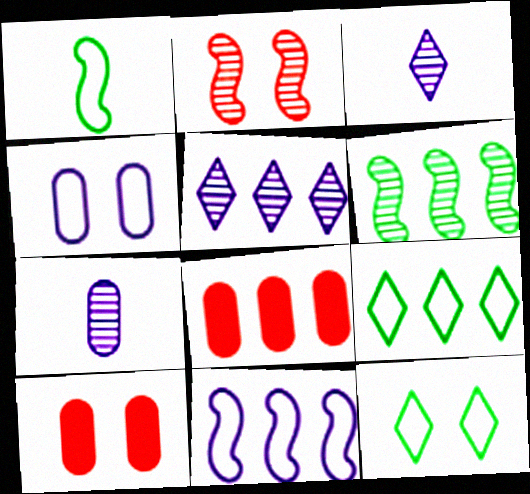[[1, 5, 10]]